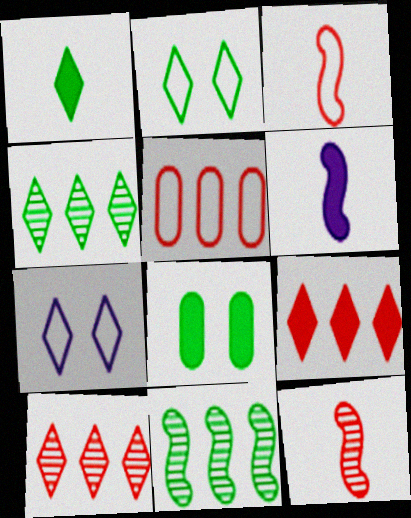[[1, 2, 4], 
[1, 7, 10], 
[6, 8, 9]]